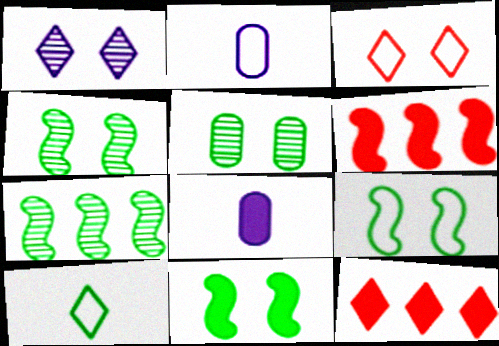[[1, 10, 12], 
[2, 4, 12], 
[3, 7, 8], 
[4, 9, 11], 
[8, 11, 12]]